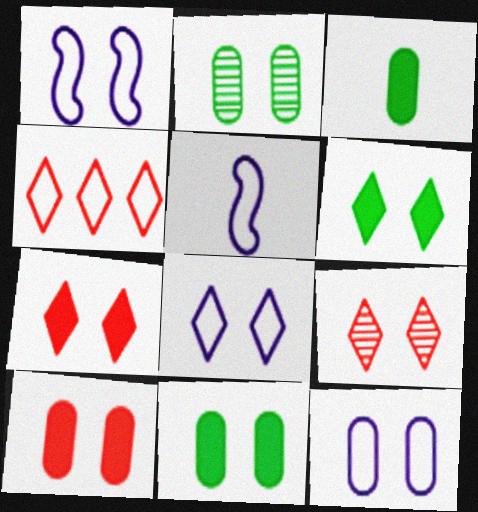[[1, 2, 7], 
[1, 8, 12], 
[1, 9, 11], 
[2, 10, 12], 
[6, 8, 9]]